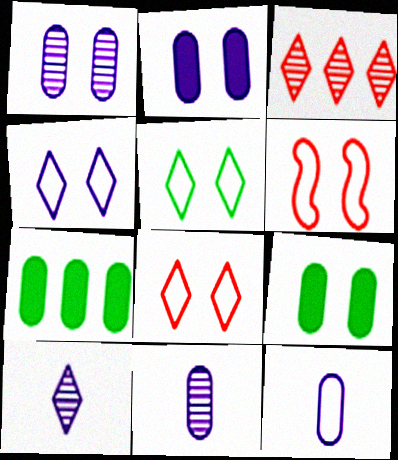[[4, 5, 8], 
[6, 7, 10]]